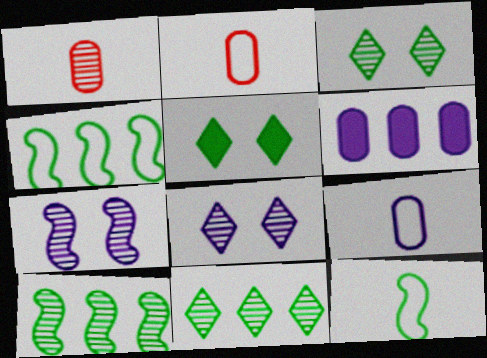[[1, 7, 11], 
[1, 8, 10]]